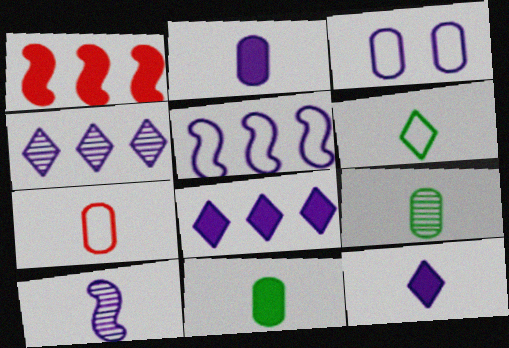[[2, 7, 9], 
[3, 8, 10]]